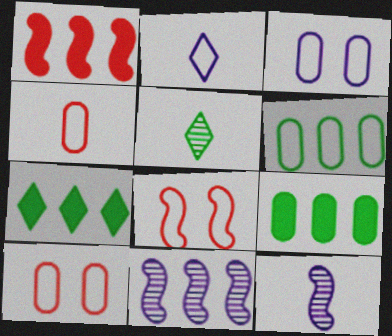[[1, 3, 5], 
[2, 6, 8], 
[3, 4, 6], 
[7, 10, 12]]